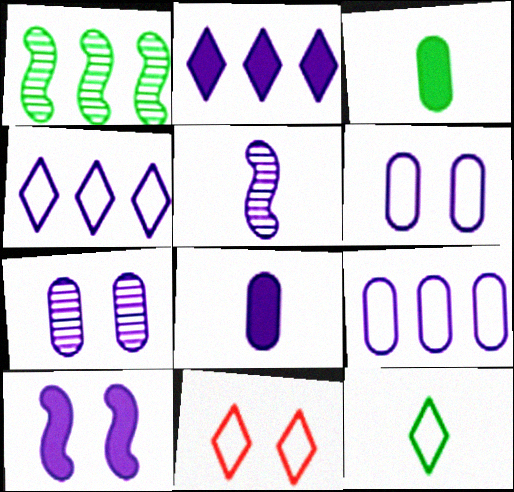[[1, 8, 11], 
[2, 5, 6], 
[2, 8, 10], 
[4, 11, 12], 
[7, 8, 9]]